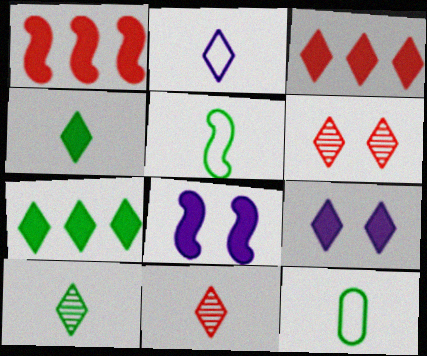[[2, 4, 11], 
[2, 6, 7], 
[3, 4, 9]]